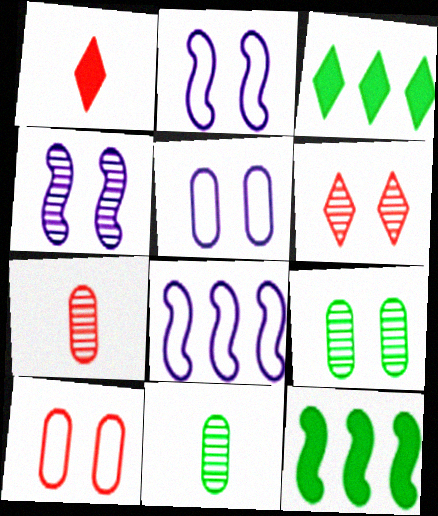[[1, 8, 9], 
[2, 3, 7], 
[4, 6, 9]]